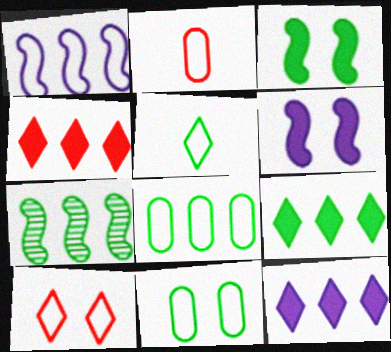[[4, 9, 12], 
[7, 8, 9]]